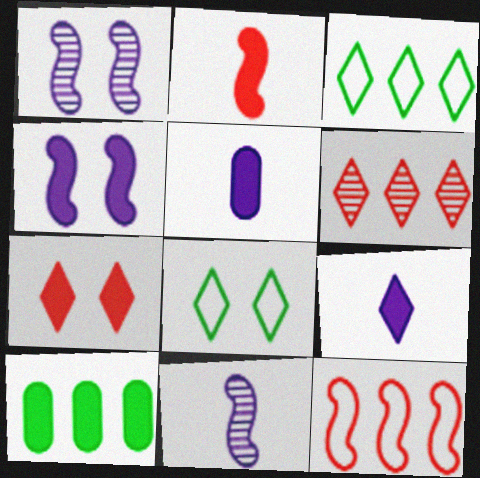[[6, 8, 9]]